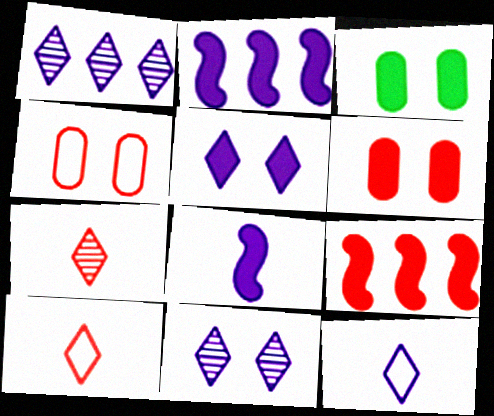[[1, 5, 12], 
[4, 7, 9]]